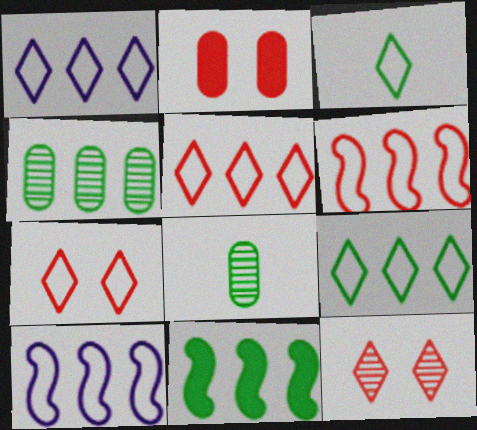[[1, 3, 7], 
[1, 5, 9], 
[4, 9, 11]]